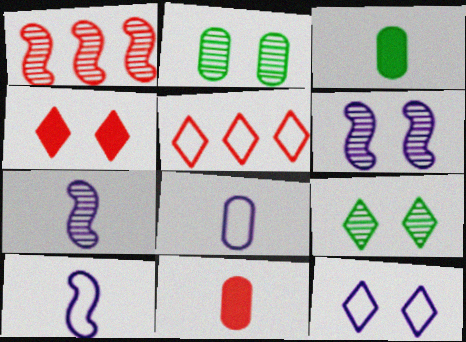[[1, 3, 12], 
[3, 5, 6], 
[4, 9, 12]]